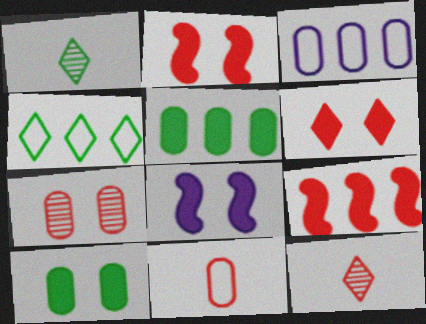[[1, 2, 3], 
[6, 8, 10]]